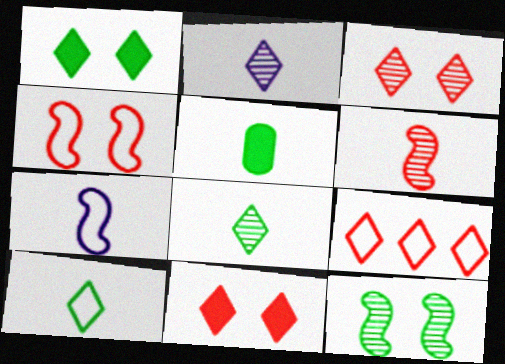[[1, 2, 9]]